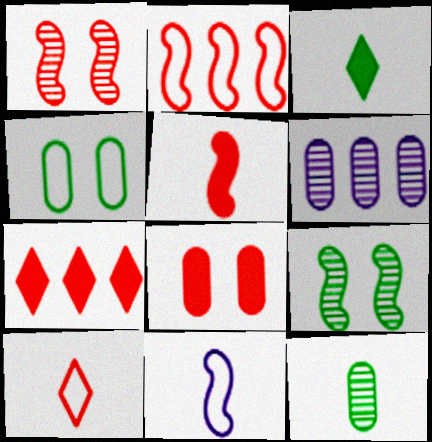[[1, 2, 5], 
[5, 7, 8]]